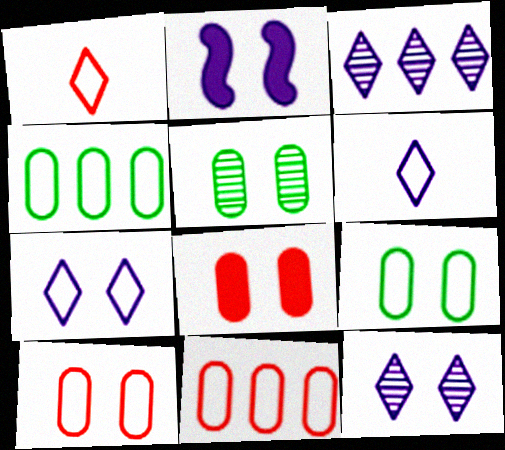[]